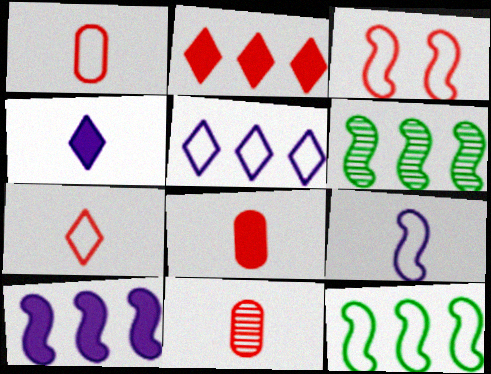[[1, 8, 11], 
[2, 3, 11], 
[3, 9, 12]]